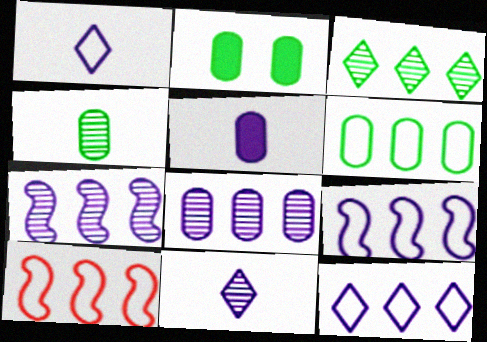[[2, 4, 6], 
[2, 10, 11], 
[6, 10, 12]]